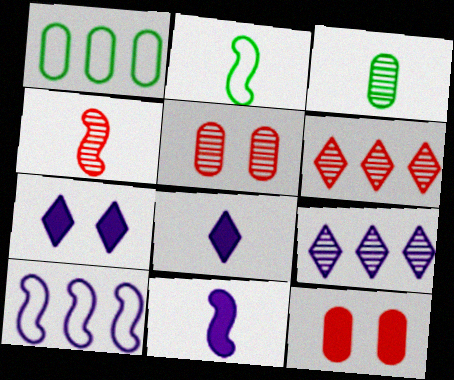[[1, 4, 7], 
[2, 4, 11], 
[2, 9, 12], 
[4, 5, 6]]